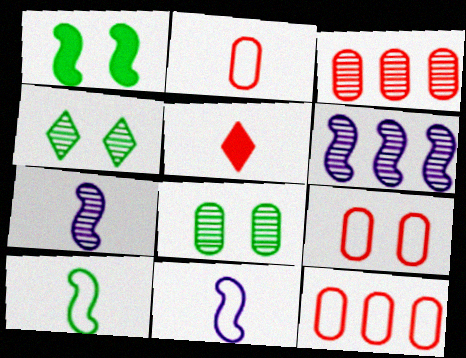[[2, 9, 12], 
[3, 4, 7]]